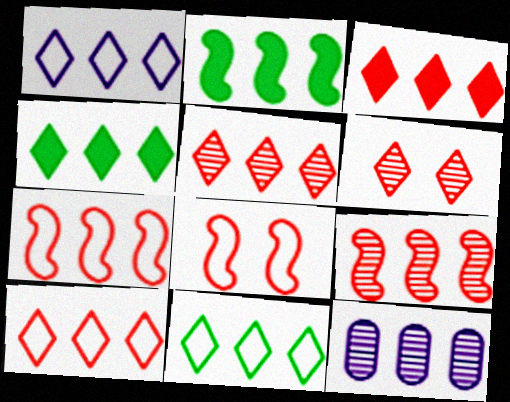[[1, 4, 5], 
[1, 10, 11], 
[2, 10, 12], 
[3, 5, 10], 
[4, 7, 12]]